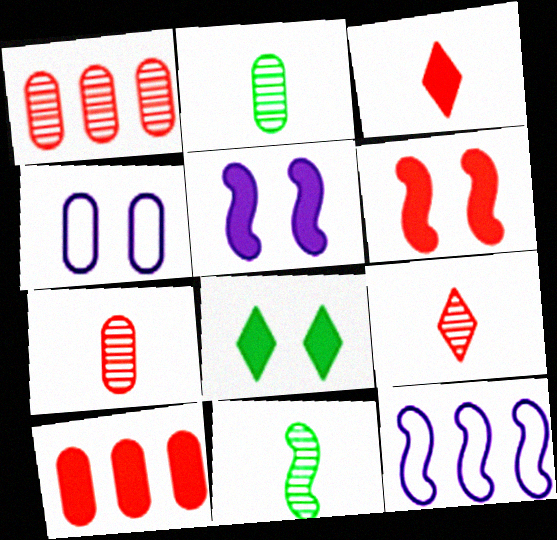[[2, 4, 10], 
[3, 6, 10], 
[6, 11, 12], 
[7, 8, 12]]